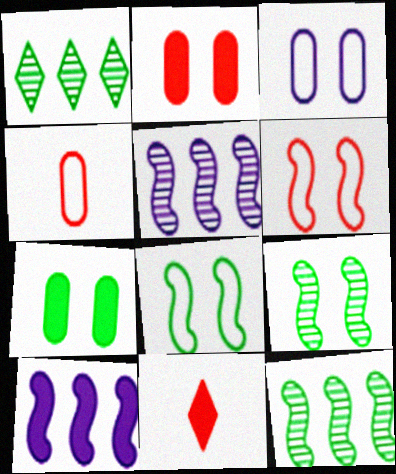[[3, 11, 12], 
[7, 10, 11]]